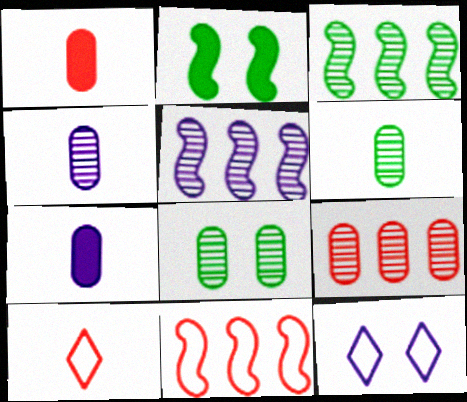[[1, 3, 12], 
[4, 8, 9], 
[5, 7, 12]]